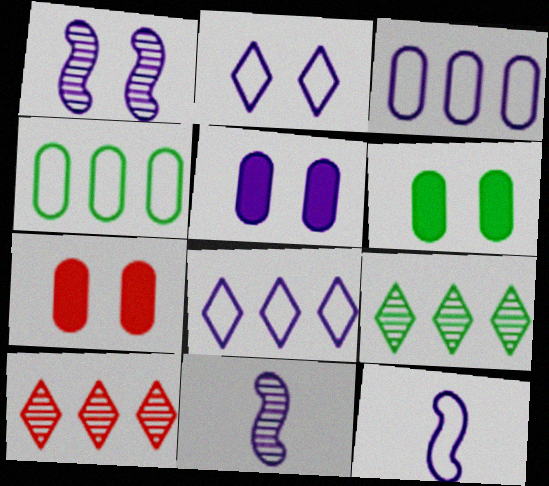[[1, 2, 5], 
[2, 3, 12], 
[5, 6, 7], 
[5, 8, 11], 
[6, 10, 12], 
[7, 9, 12]]